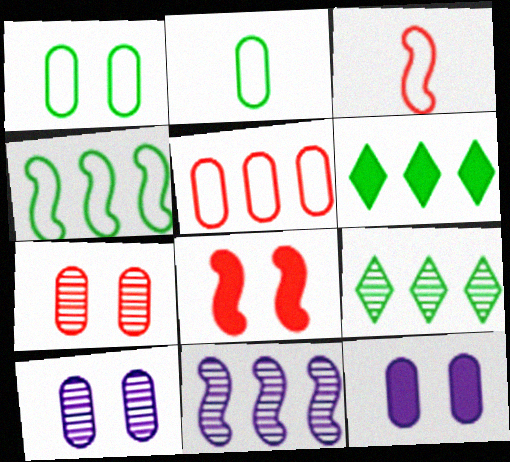[[1, 7, 12], 
[3, 6, 10], 
[3, 9, 12], 
[5, 6, 11]]